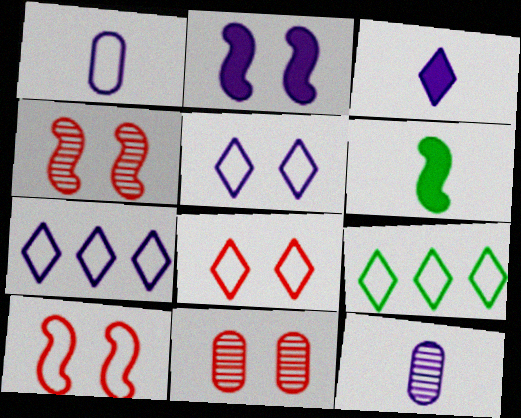[[1, 9, 10], 
[2, 7, 12], 
[6, 7, 11]]